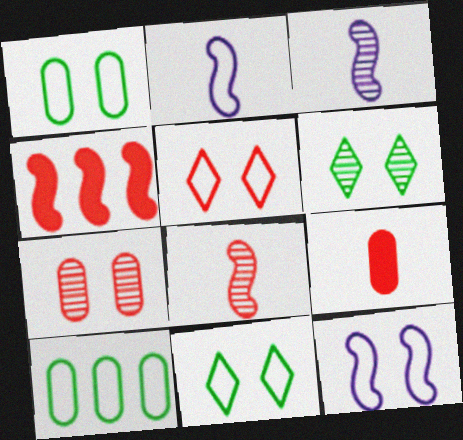[[1, 5, 12], 
[2, 5, 10]]